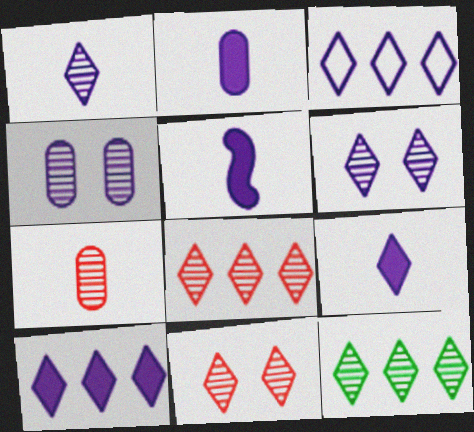[[1, 11, 12], 
[2, 5, 9], 
[3, 4, 5], 
[3, 6, 9]]